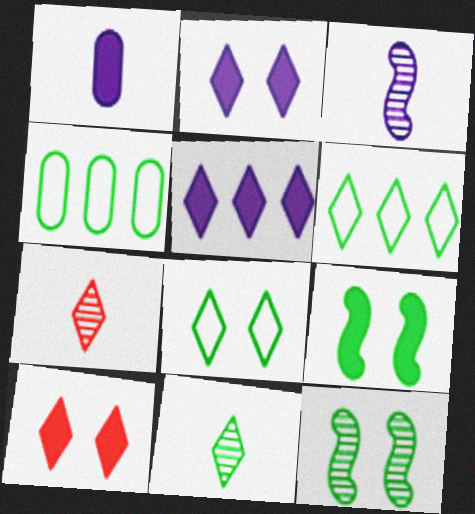[[2, 6, 7], 
[3, 4, 10], 
[4, 9, 11], 
[5, 7, 8]]